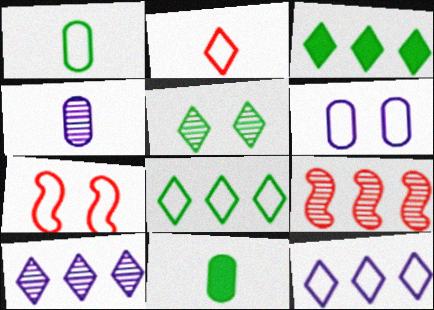[[1, 7, 12], 
[3, 4, 7], 
[4, 5, 9], 
[7, 10, 11]]